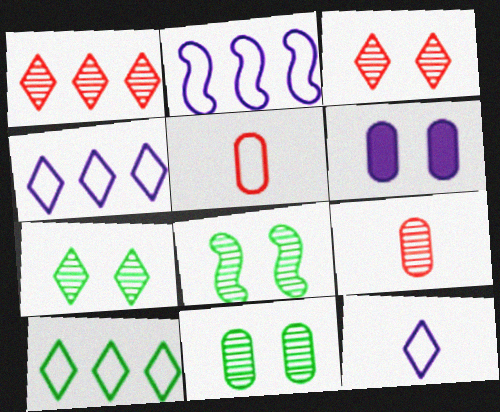[[7, 8, 11]]